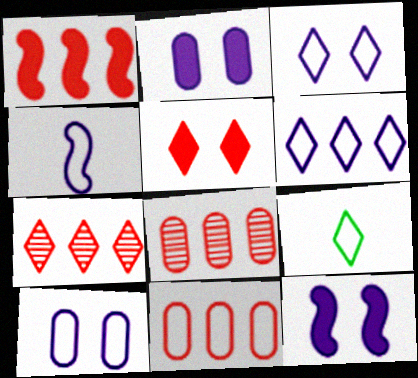[[1, 7, 11], 
[4, 6, 10], 
[8, 9, 12]]